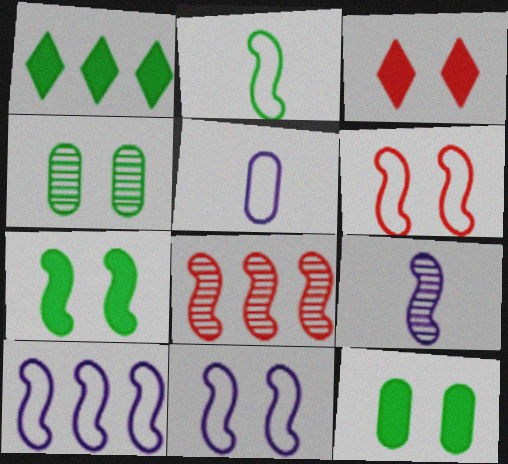[[1, 2, 4], 
[2, 6, 10], 
[3, 4, 11]]